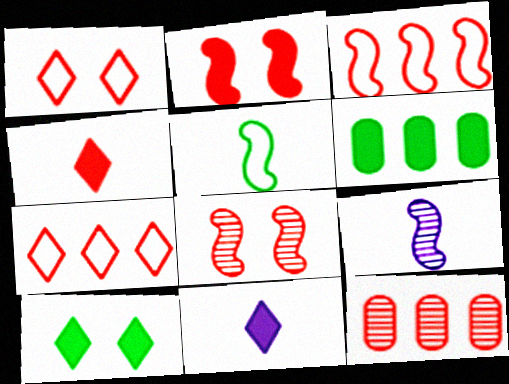[[1, 6, 9], 
[2, 6, 11]]